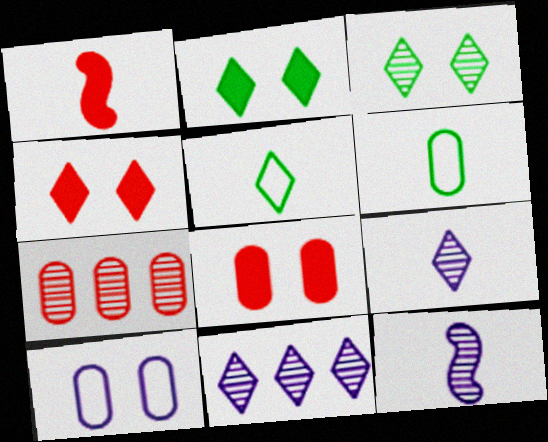[[1, 6, 9], 
[3, 7, 12], 
[4, 5, 11]]